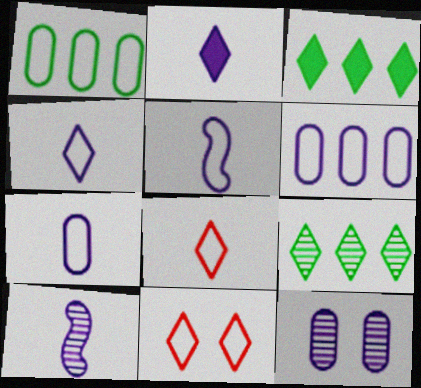[[1, 5, 11], 
[2, 7, 10], 
[2, 9, 11], 
[4, 5, 7]]